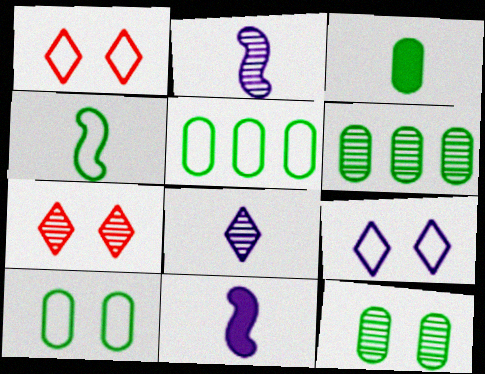[[1, 6, 11], 
[2, 6, 7], 
[3, 5, 12], 
[3, 6, 10], 
[5, 7, 11]]